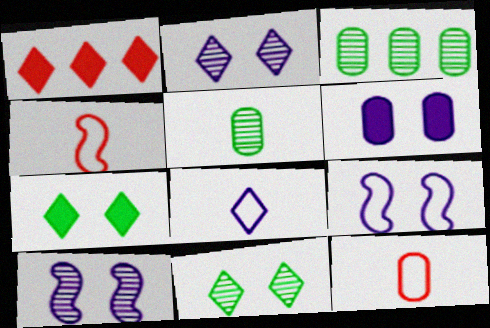[[1, 5, 9], 
[1, 8, 11], 
[2, 6, 9], 
[3, 6, 12]]